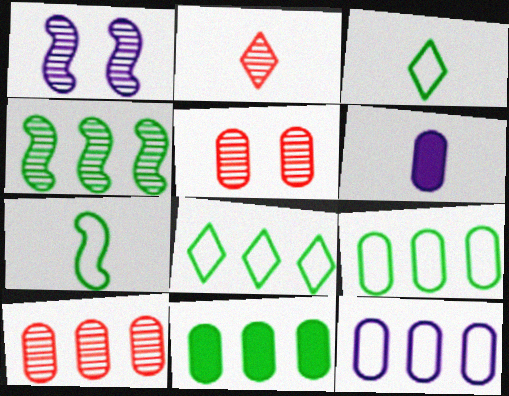[[2, 6, 7], 
[4, 8, 11], 
[5, 6, 9], 
[10, 11, 12]]